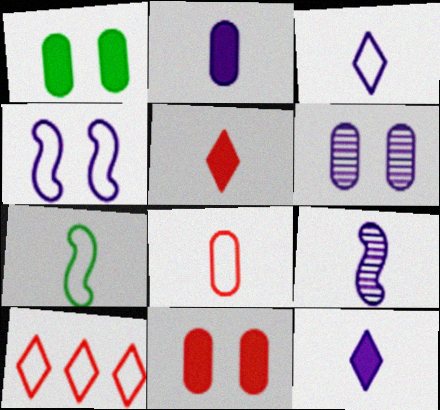[[1, 9, 10], 
[2, 3, 9], 
[3, 7, 8]]